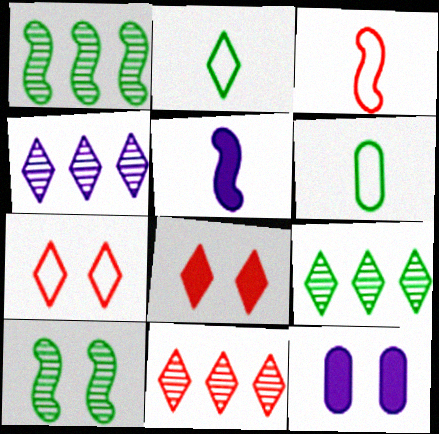[[2, 4, 8], 
[3, 9, 12], 
[4, 9, 11], 
[7, 10, 12]]